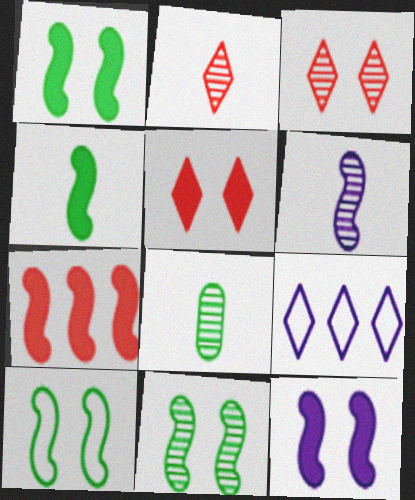[[1, 10, 11], 
[2, 6, 8], 
[4, 7, 12], 
[6, 7, 10]]